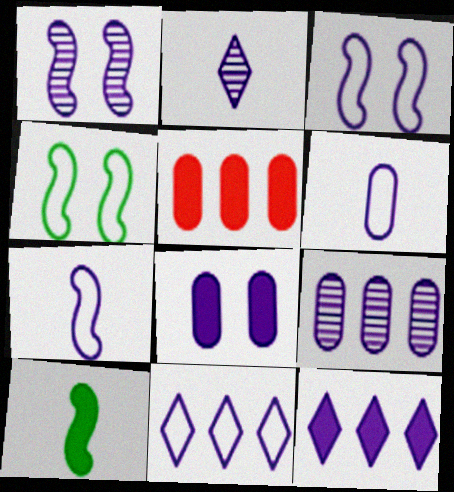[[1, 2, 9], 
[1, 6, 12], 
[2, 4, 5], 
[3, 6, 11], 
[6, 8, 9]]